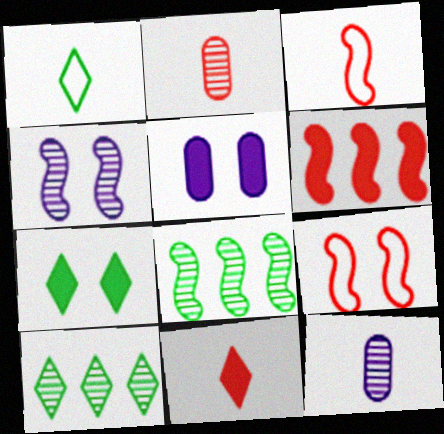[[1, 7, 10], 
[2, 3, 11], 
[2, 4, 10], 
[3, 5, 10]]